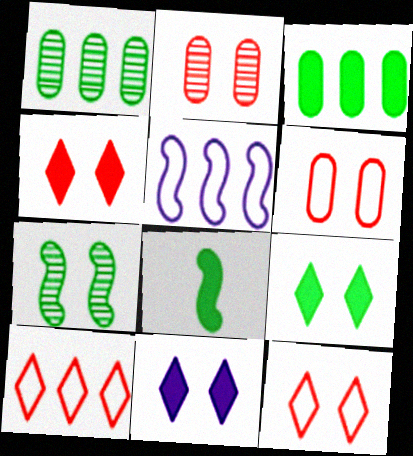[[3, 8, 9], 
[4, 9, 11], 
[6, 7, 11]]